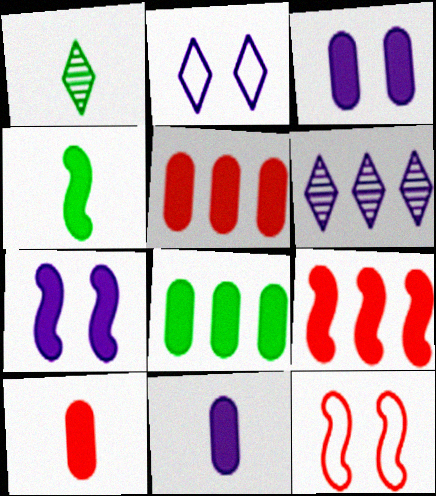[[3, 8, 10], 
[4, 7, 9]]